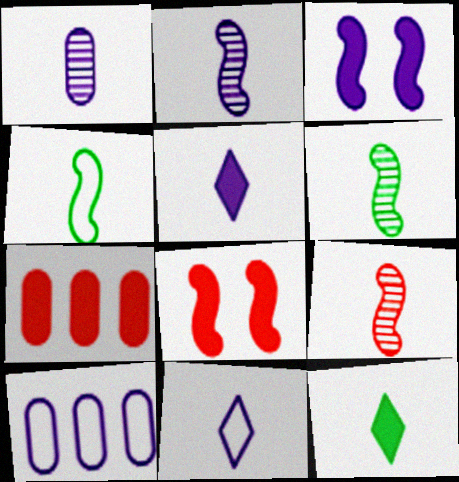[[2, 6, 9], 
[3, 7, 12]]